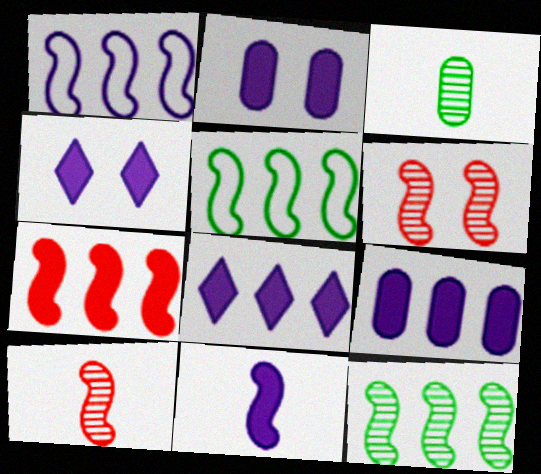[[1, 7, 12], 
[2, 8, 11], 
[4, 9, 11], 
[5, 6, 11]]